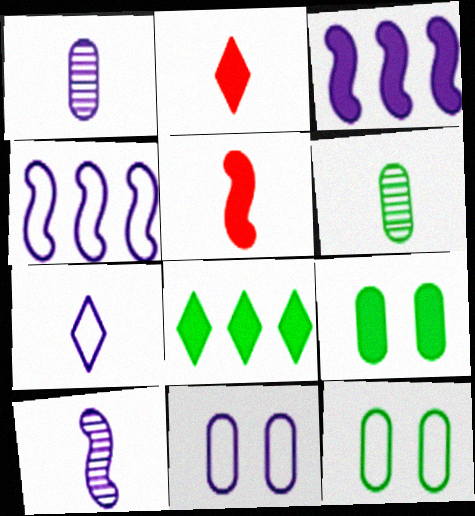[[2, 3, 9], 
[4, 7, 11], 
[5, 6, 7]]